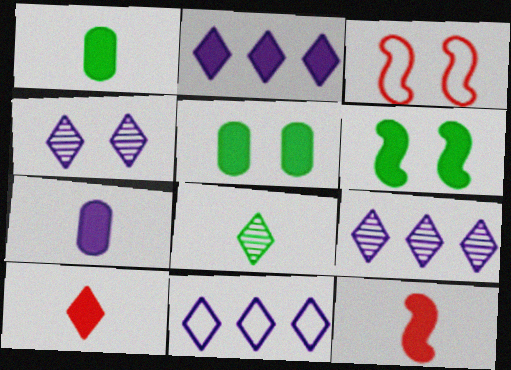[[1, 3, 9], 
[2, 5, 12], 
[2, 9, 11], 
[3, 4, 5]]